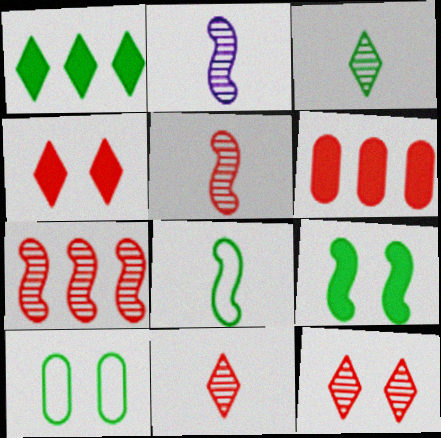[]